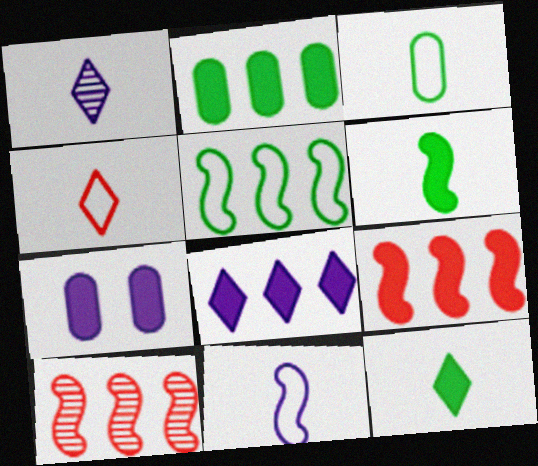[[1, 4, 12], 
[2, 8, 9], 
[3, 4, 11], 
[7, 9, 12]]